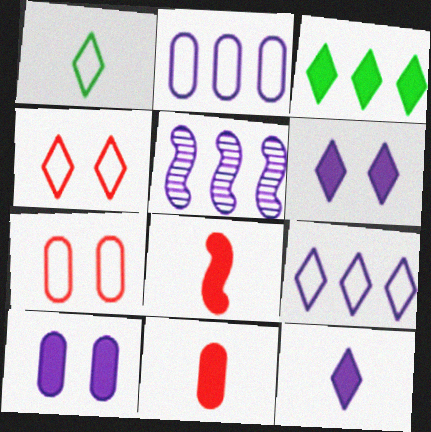[[1, 4, 9], 
[3, 8, 10]]